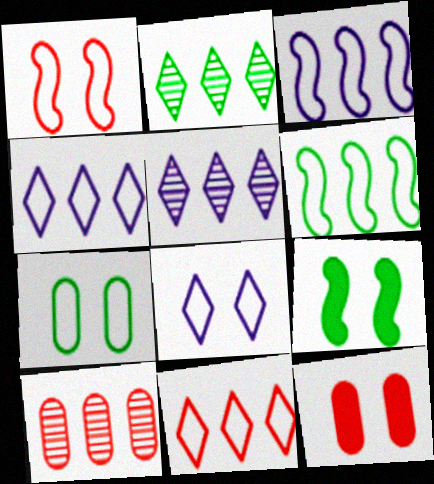[[1, 7, 8]]